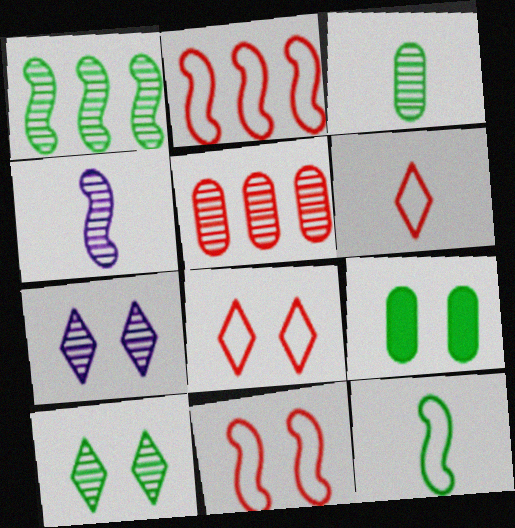[[1, 3, 10], 
[4, 5, 10], 
[7, 9, 11]]